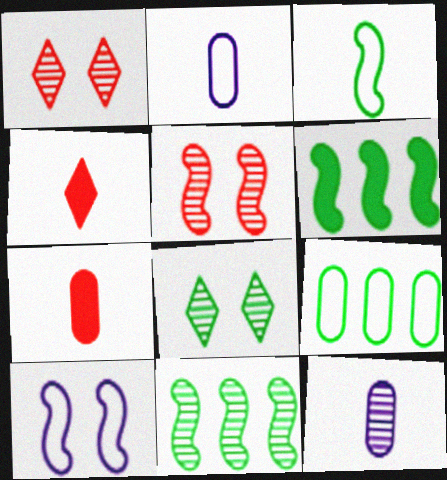[[1, 2, 6], 
[1, 11, 12], 
[3, 4, 12]]